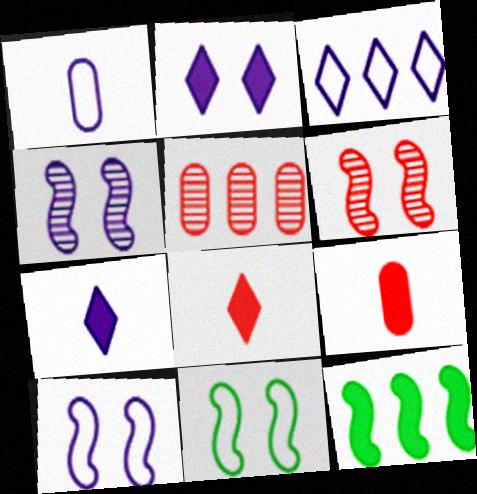[[1, 3, 10], 
[2, 9, 12], 
[3, 5, 12], 
[5, 7, 11]]